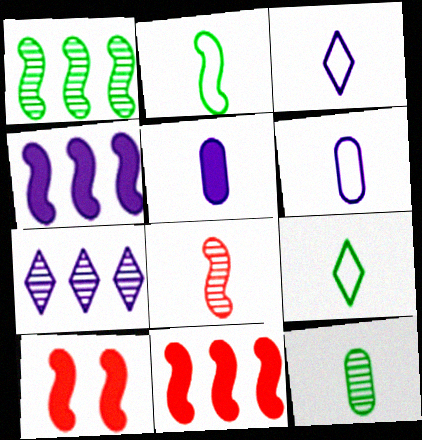[[5, 8, 9]]